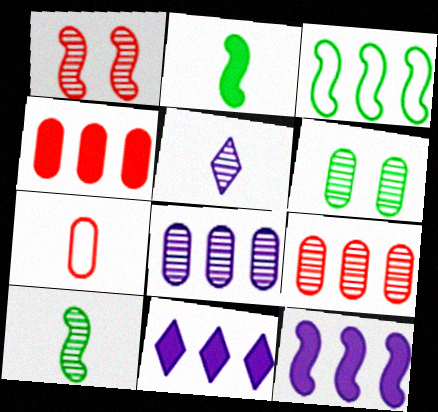[[2, 5, 7], 
[3, 9, 11]]